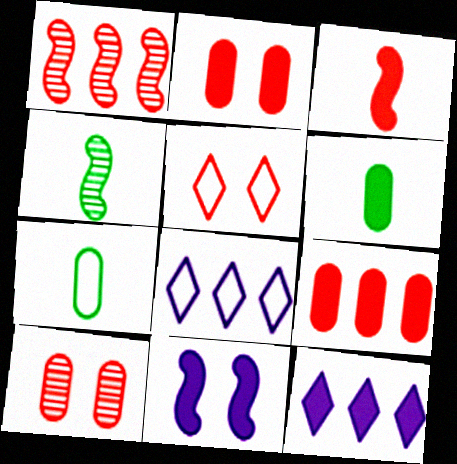[[2, 4, 8]]